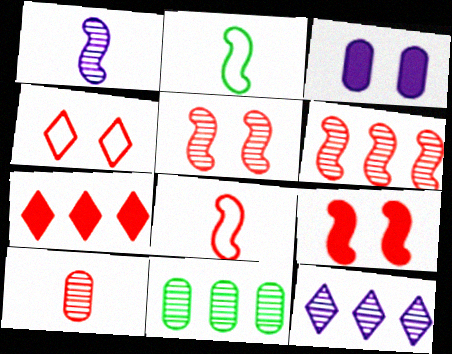[[6, 8, 9], 
[6, 11, 12]]